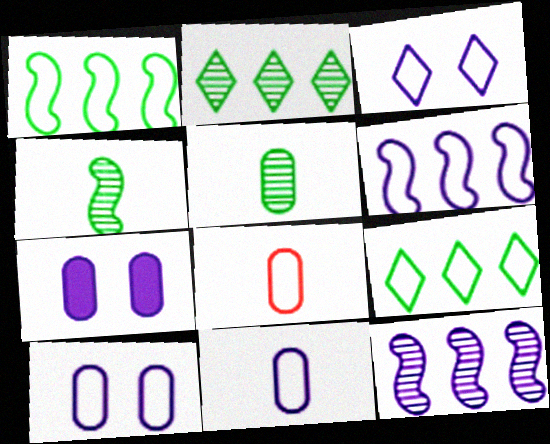[[1, 3, 8], 
[3, 6, 11]]